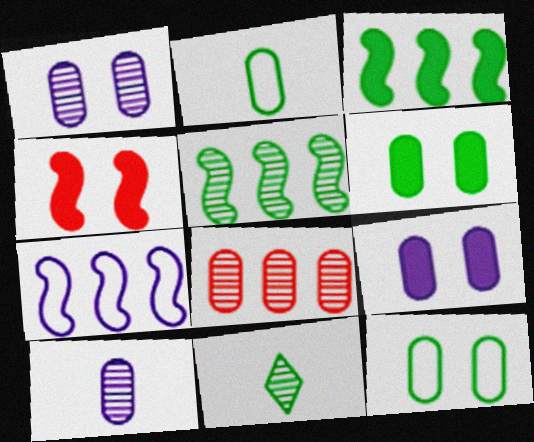[[2, 8, 9], 
[3, 11, 12]]